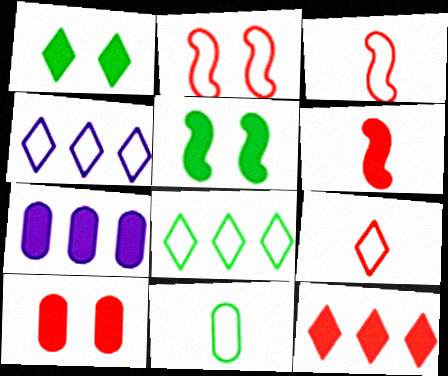[[1, 6, 7], 
[2, 4, 11], 
[6, 10, 12]]